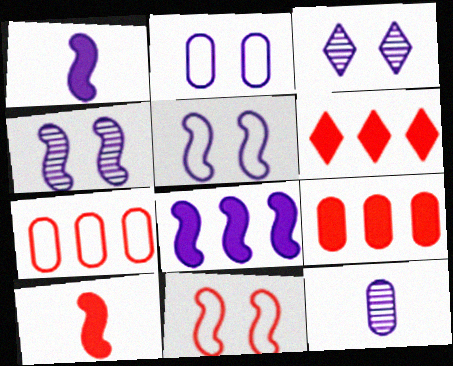[]